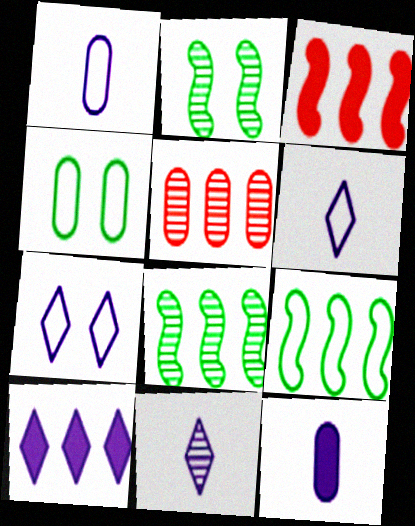[[2, 5, 11], 
[3, 4, 11], 
[4, 5, 12], 
[5, 9, 10], 
[7, 10, 11]]